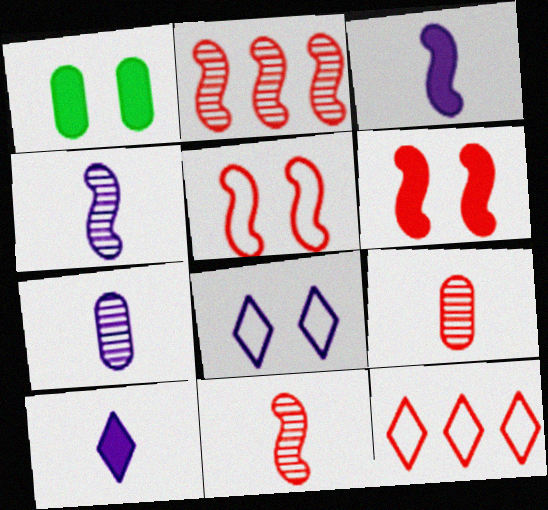[[1, 4, 12], 
[6, 9, 12]]